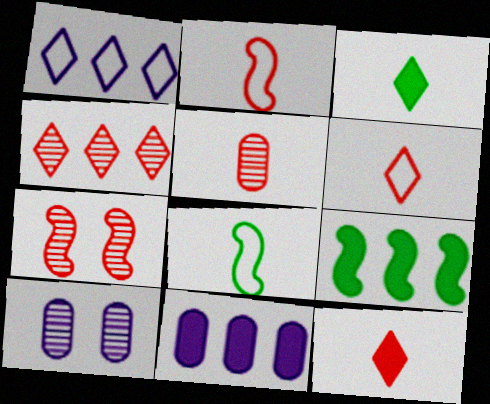[[2, 5, 12], 
[4, 5, 7], 
[6, 9, 10]]